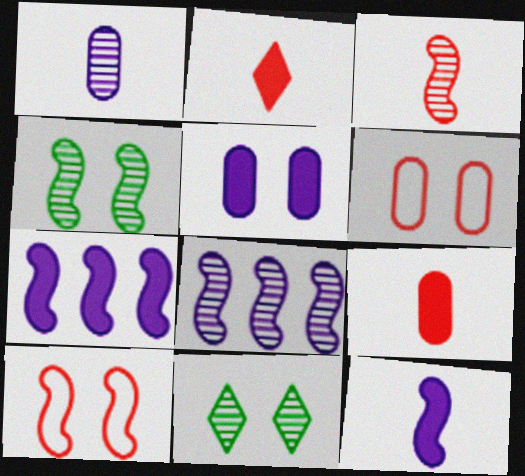[[3, 4, 8], 
[5, 10, 11]]